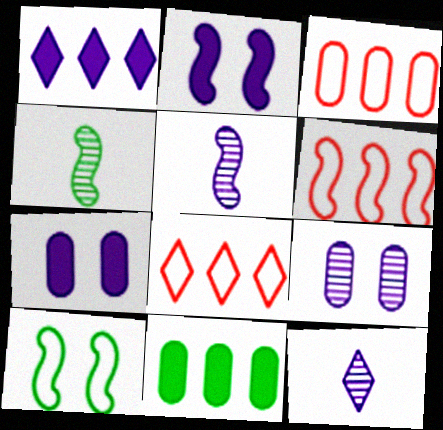[[2, 4, 6], 
[3, 6, 8], 
[4, 7, 8]]